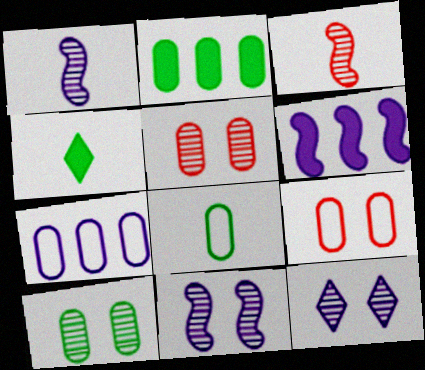[[2, 8, 10], 
[7, 8, 9]]